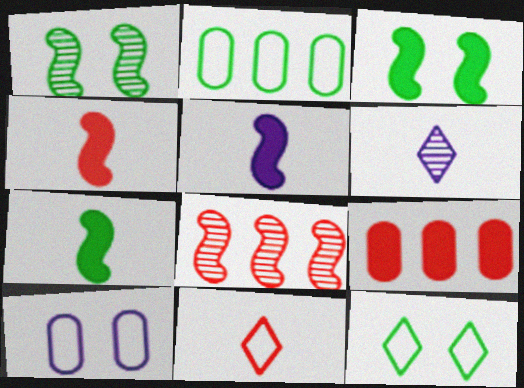[[4, 5, 7]]